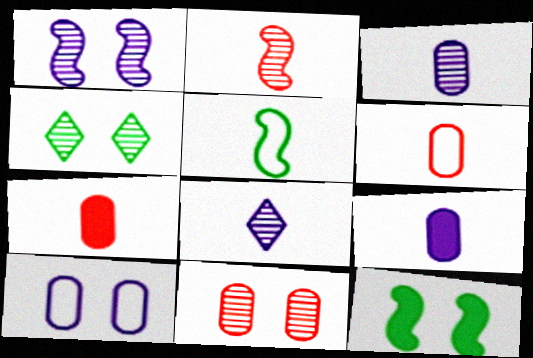[[1, 4, 11], 
[5, 7, 8]]